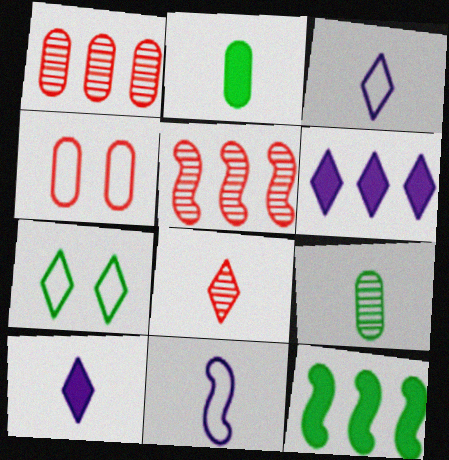[[2, 8, 11], 
[6, 7, 8], 
[7, 9, 12]]